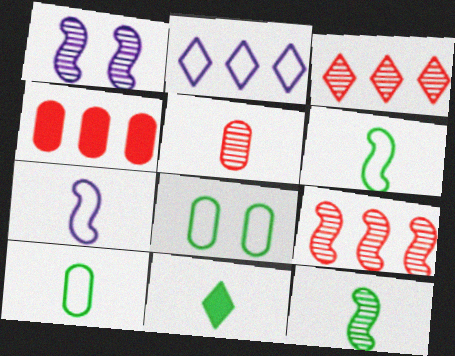[[1, 9, 12], 
[5, 7, 11], 
[10, 11, 12]]